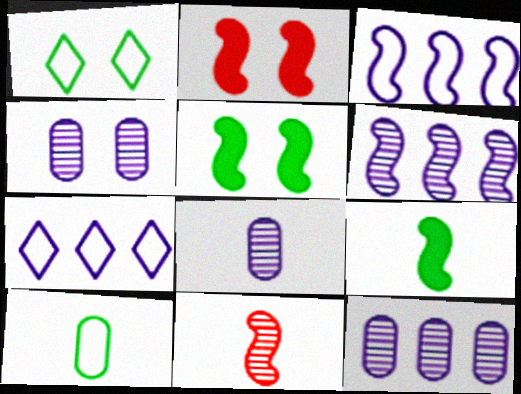[[1, 2, 4], 
[3, 5, 11], 
[4, 8, 12]]